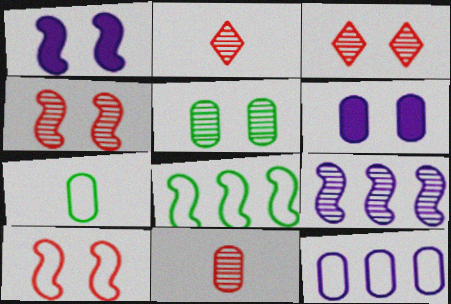[[2, 5, 9], 
[2, 6, 8]]